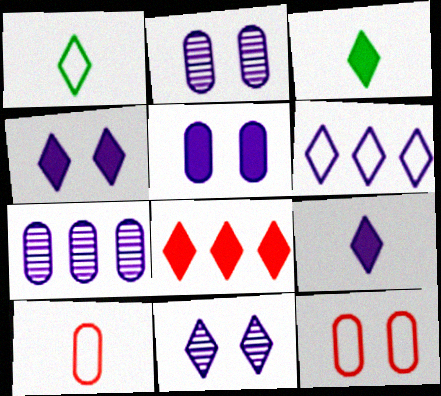[[1, 8, 11], 
[3, 4, 8], 
[6, 9, 11]]